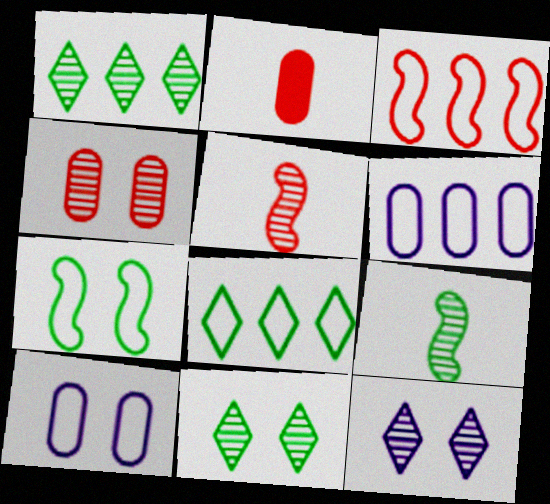[[3, 6, 8]]